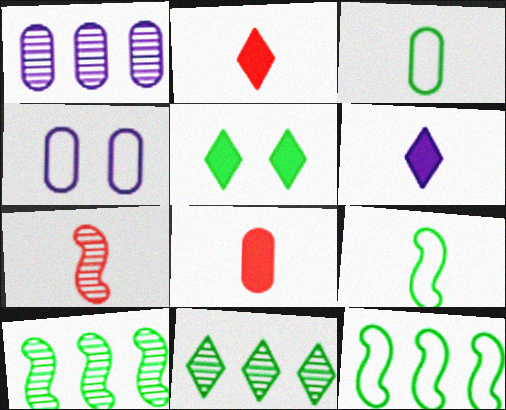[[2, 4, 10], 
[3, 5, 10], 
[3, 6, 7]]